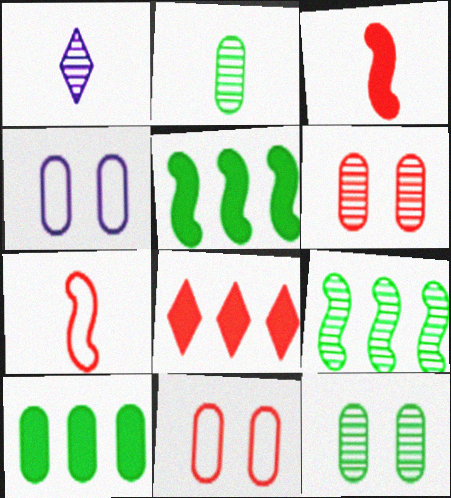[[1, 5, 11], 
[1, 6, 9], 
[6, 7, 8]]